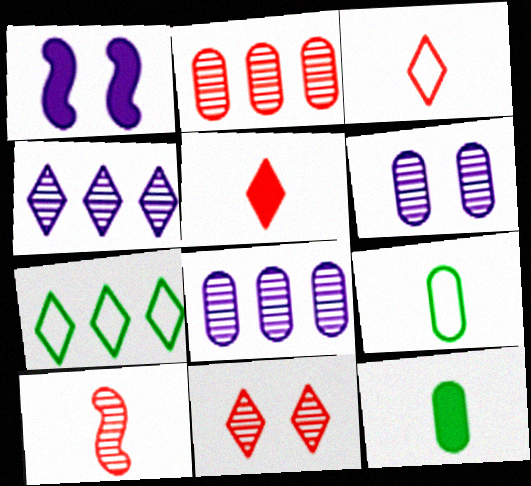[[2, 10, 11]]